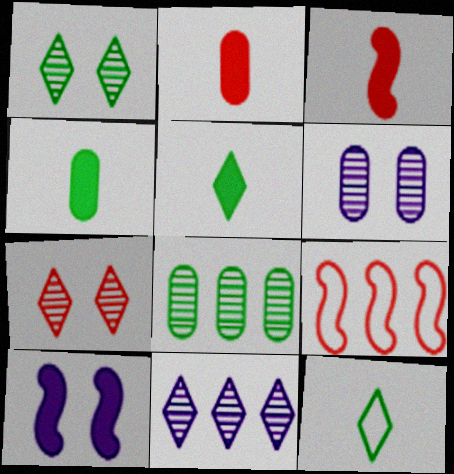[[2, 7, 9], 
[5, 6, 9]]